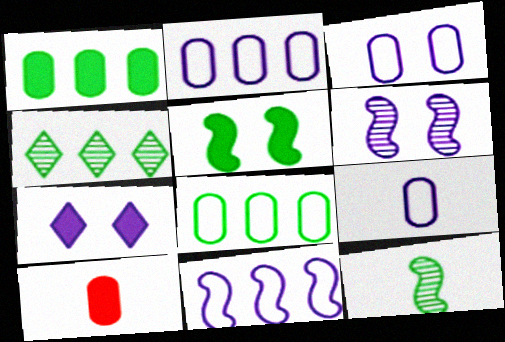[[2, 3, 9], 
[3, 6, 7]]